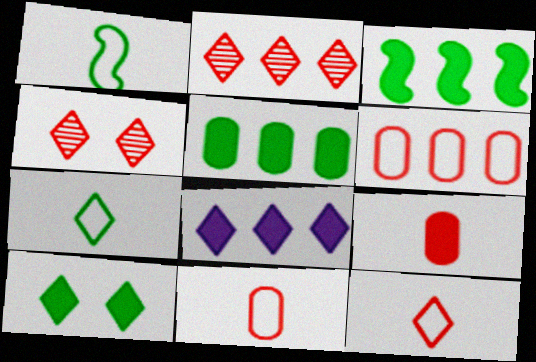[[4, 7, 8]]